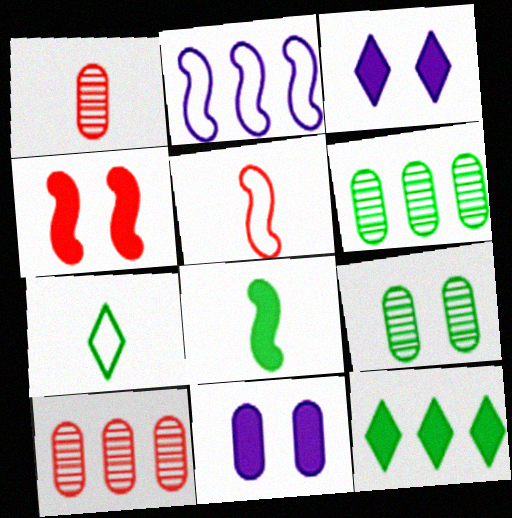[[2, 10, 12], 
[3, 5, 6]]